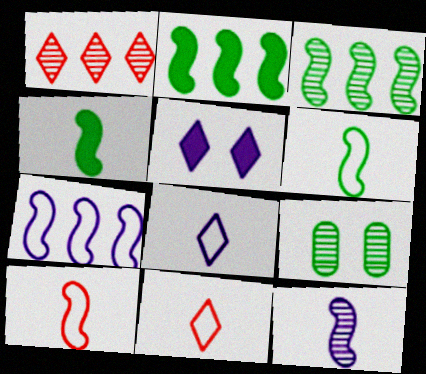[[1, 9, 12], 
[4, 10, 12]]